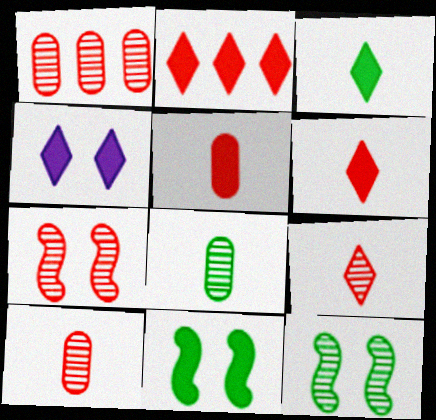[[1, 7, 9], 
[2, 3, 4]]